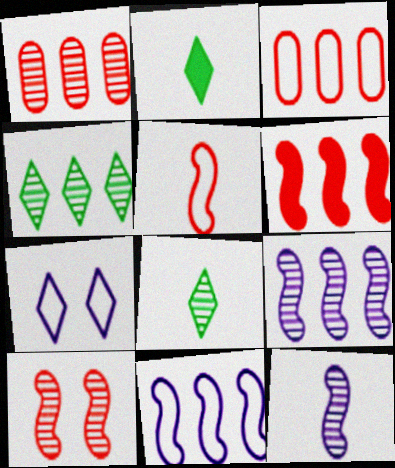[[1, 4, 9], 
[5, 6, 10]]